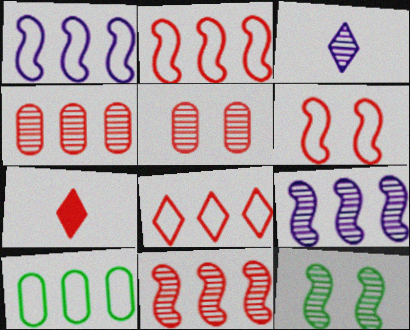[[1, 8, 10], 
[2, 5, 7], 
[3, 4, 12], 
[4, 6, 7]]